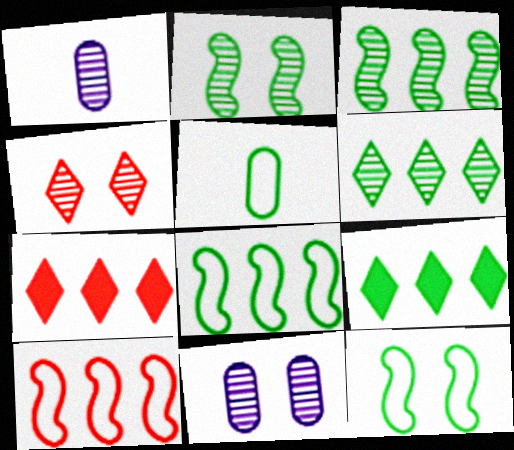[[1, 3, 4], 
[1, 7, 12], 
[2, 4, 11], 
[2, 5, 9]]